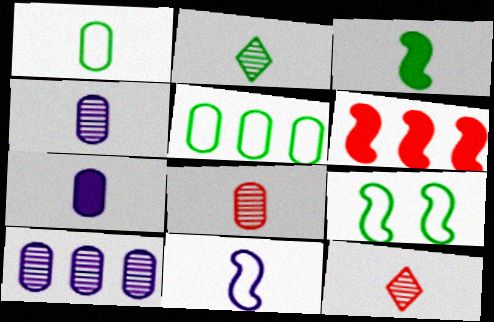[[1, 2, 3], 
[1, 7, 8]]